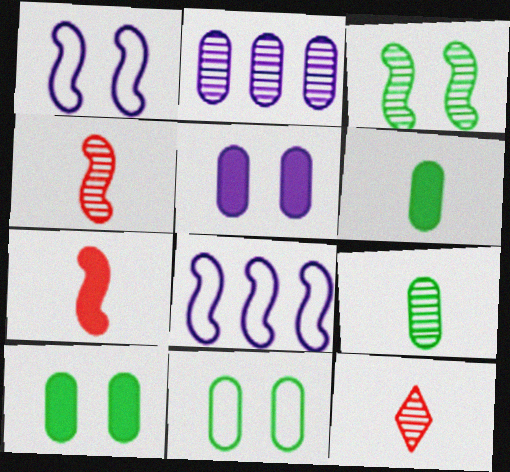[[2, 3, 12], 
[3, 7, 8], 
[8, 10, 12]]